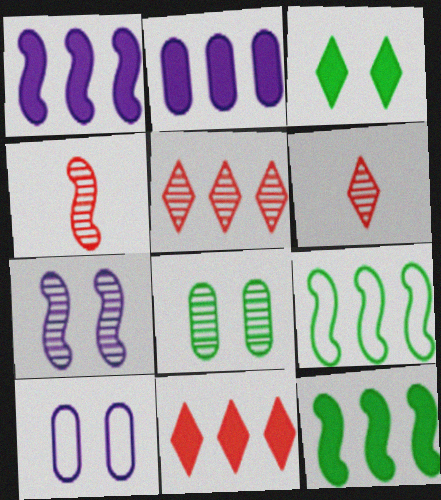[[2, 5, 9], 
[2, 11, 12], 
[6, 10, 12]]